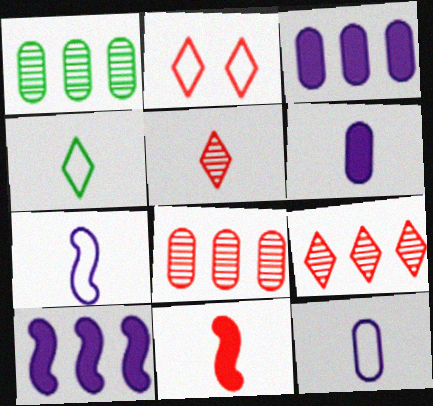[[2, 8, 11]]